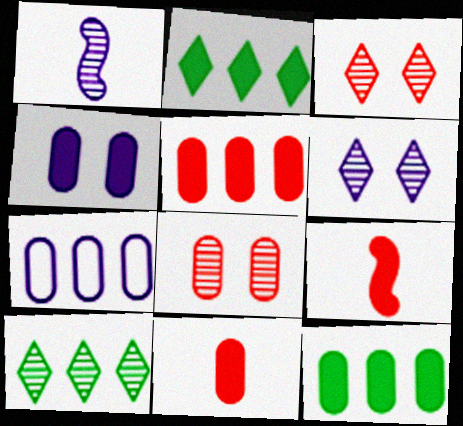[[1, 8, 10], 
[2, 4, 9], 
[4, 11, 12]]